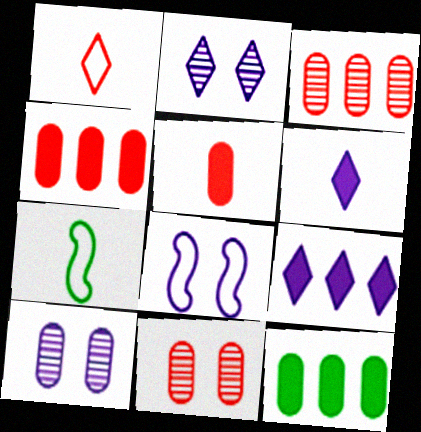[[2, 4, 7], 
[7, 9, 11]]